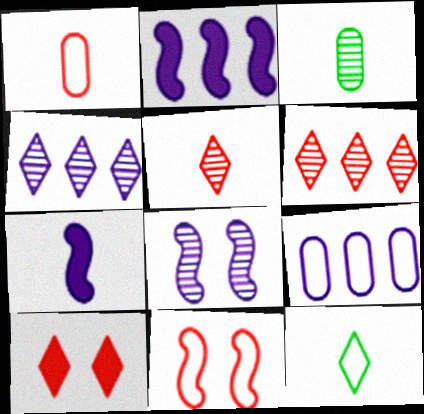[[2, 4, 9], 
[3, 6, 8], 
[4, 10, 12], 
[9, 11, 12]]